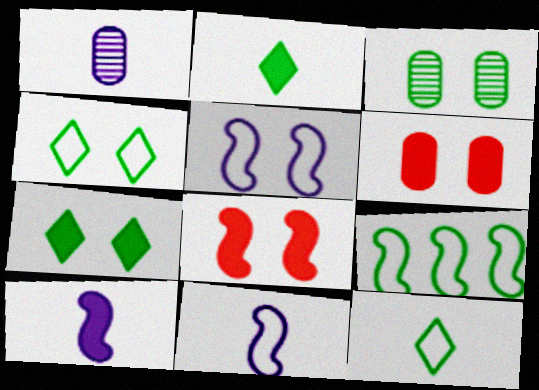[[2, 3, 9]]